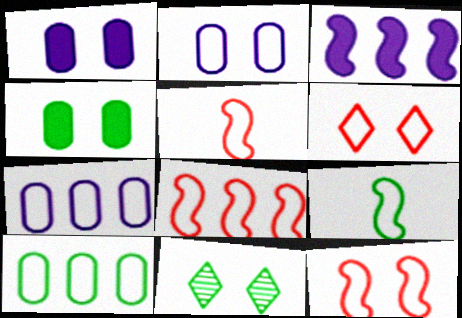[[1, 11, 12], 
[5, 8, 12], 
[6, 7, 9]]